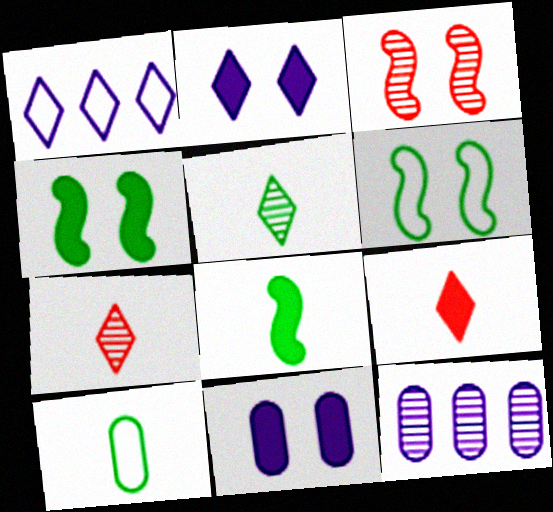[[3, 5, 12], 
[5, 8, 10], 
[6, 9, 12]]